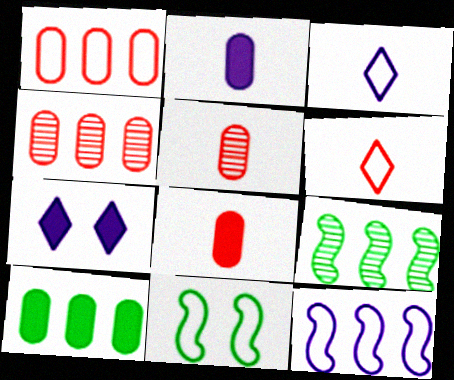[[1, 3, 11]]